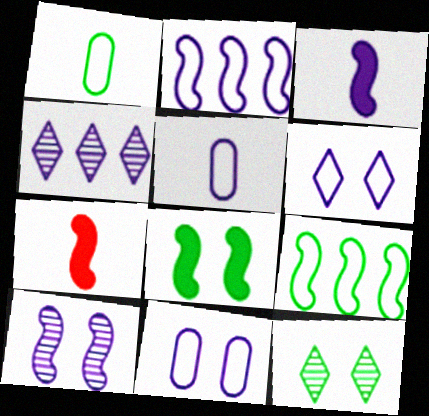[[2, 3, 10], 
[2, 5, 6], 
[3, 4, 11], 
[7, 9, 10]]